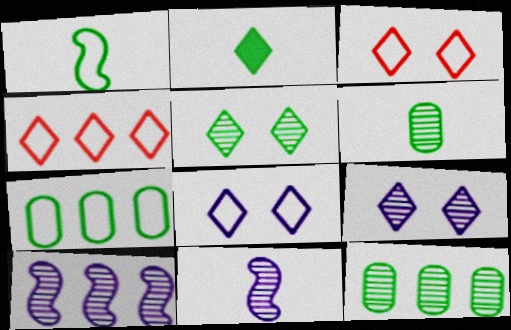[[1, 2, 6], 
[2, 4, 9]]